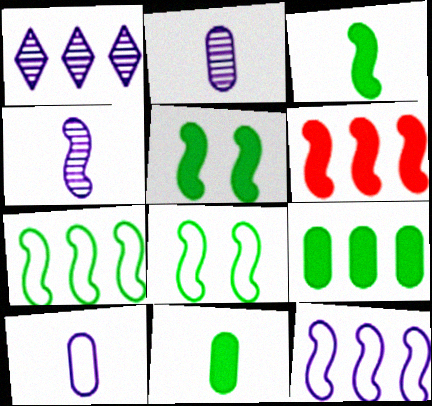[[4, 6, 8]]